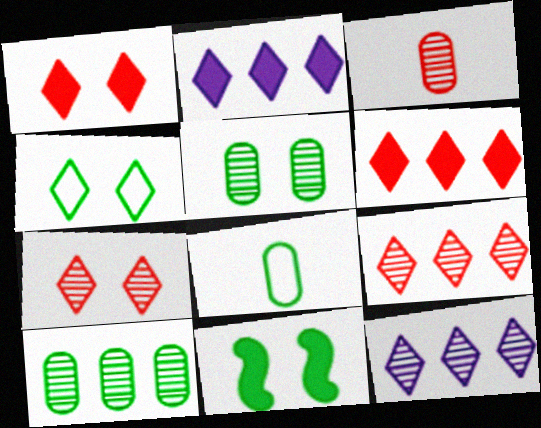[[4, 5, 11]]